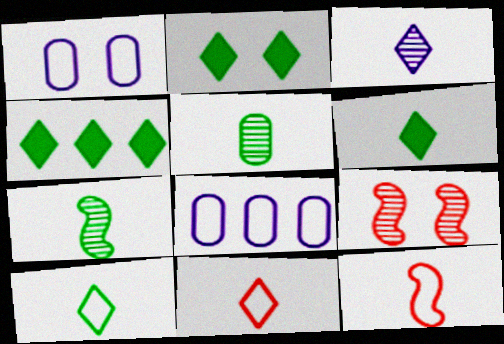[[1, 2, 9], 
[2, 4, 6], 
[3, 6, 11], 
[6, 8, 9]]